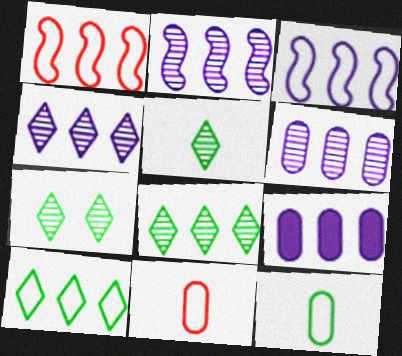[[1, 8, 9], 
[2, 4, 6], 
[3, 4, 9], 
[5, 7, 8]]